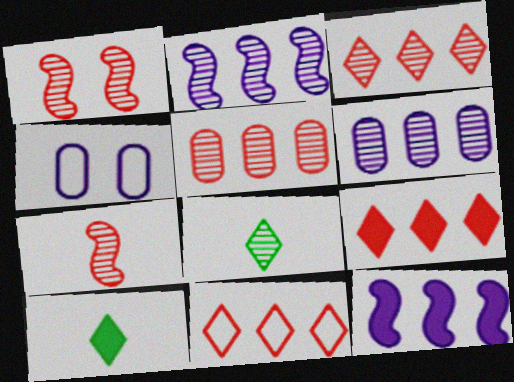[[1, 6, 8], 
[3, 9, 11]]